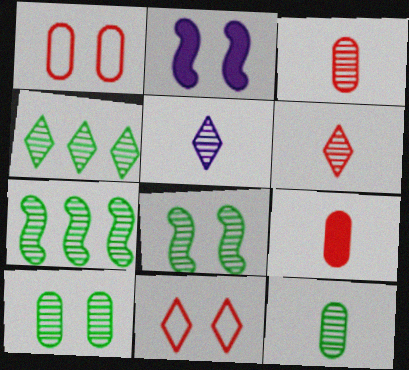[[2, 10, 11], 
[4, 8, 12]]